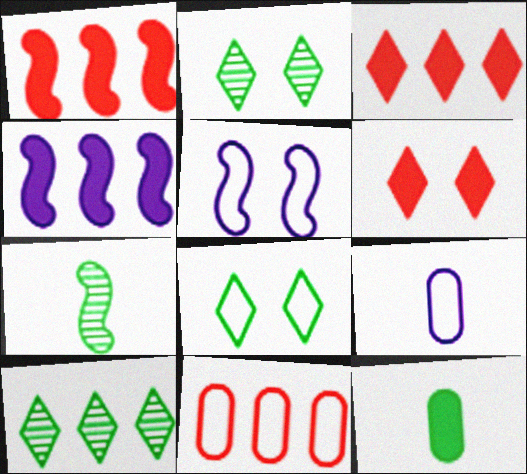[[1, 2, 9], 
[1, 5, 7], 
[4, 6, 12], 
[4, 10, 11]]